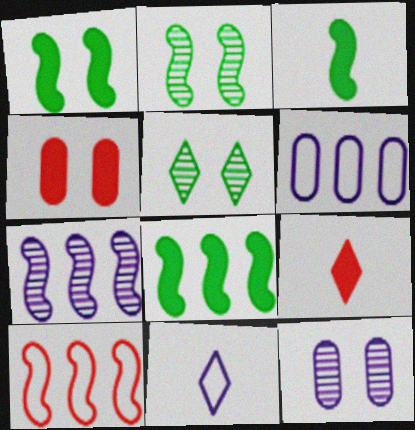[[1, 3, 8], 
[2, 6, 9], 
[7, 8, 10]]